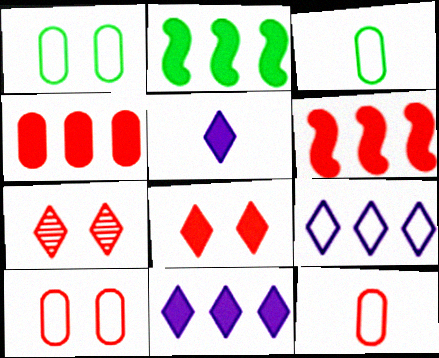[[2, 4, 11], 
[6, 7, 12]]